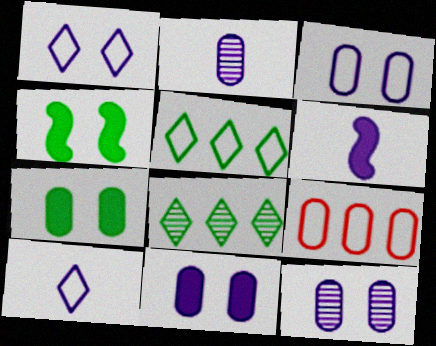[[2, 6, 10], 
[2, 7, 9], 
[3, 11, 12]]